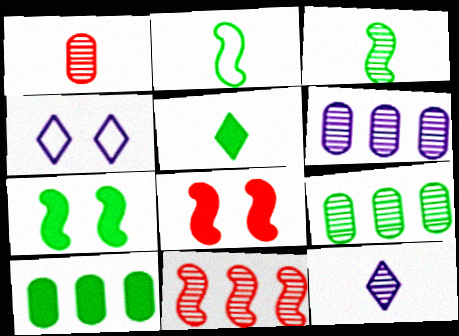[[1, 3, 12], 
[5, 7, 10]]